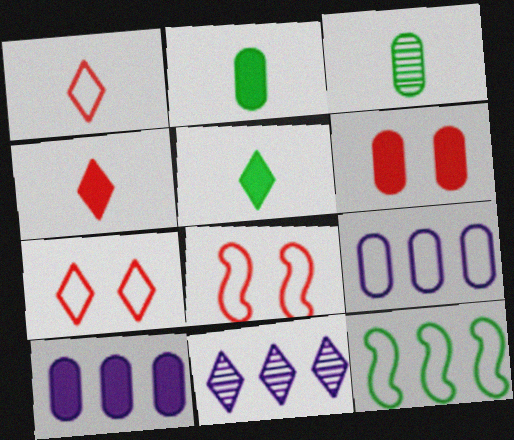[[2, 6, 10], 
[2, 8, 11], 
[3, 6, 9], 
[5, 7, 11]]